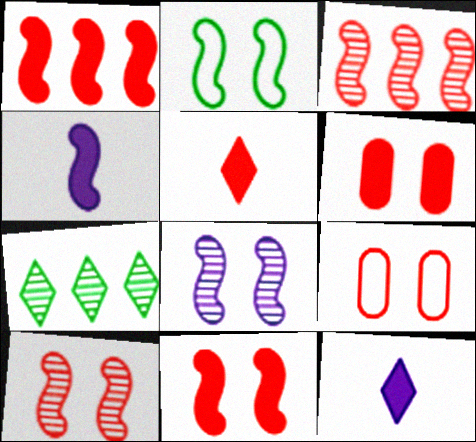[[1, 5, 6], 
[2, 3, 4], 
[2, 8, 11], 
[3, 5, 9], 
[4, 7, 9]]